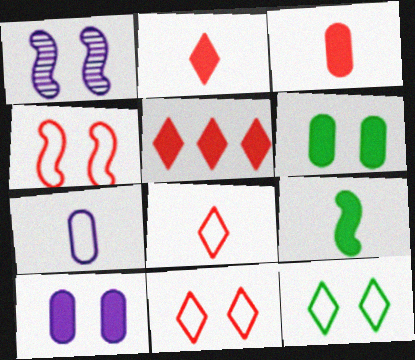[[1, 6, 11], 
[5, 9, 10]]